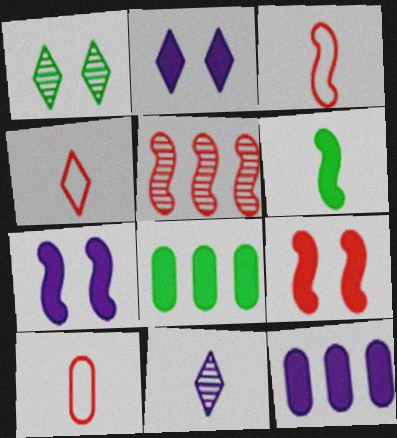[[1, 3, 12], 
[3, 4, 10], 
[3, 5, 9], 
[6, 10, 11]]